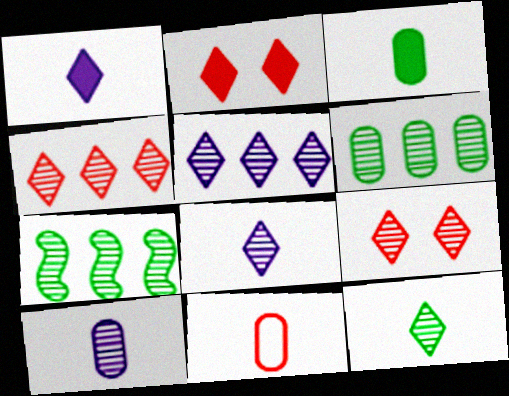[[3, 10, 11], 
[5, 9, 12], 
[7, 9, 10]]